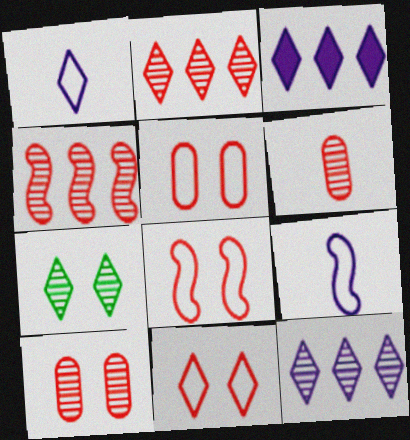[[5, 8, 11]]